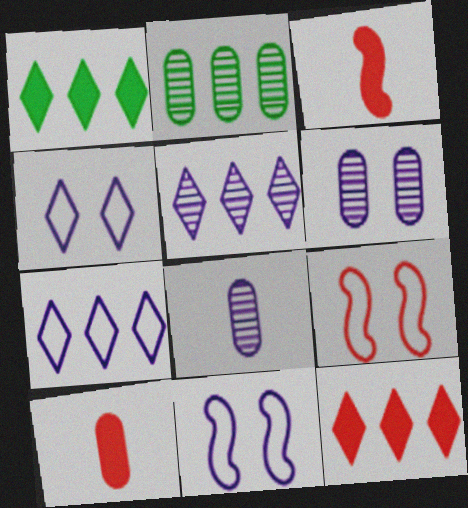[[1, 8, 9], 
[2, 3, 4]]